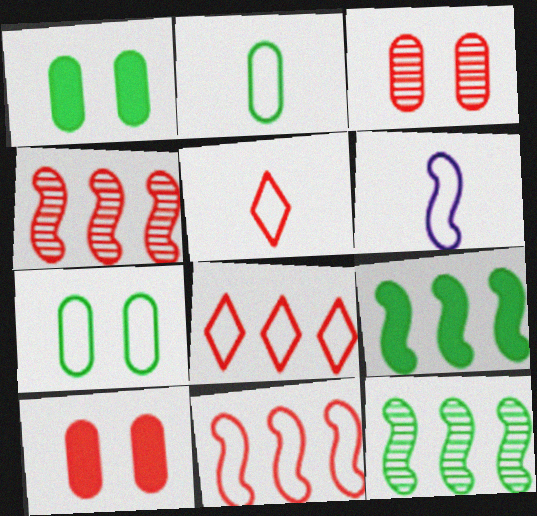[[2, 5, 6], 
[4, 5, 10], 
[6, 7, 8]]